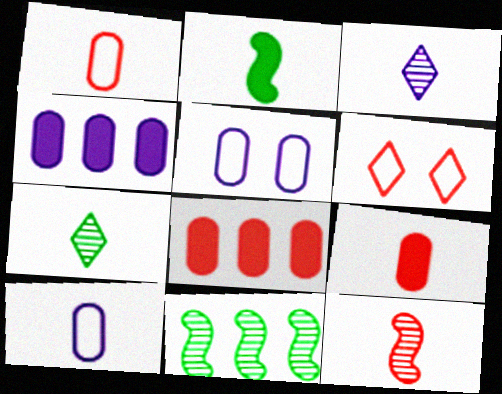[[1, 2, 3], 
[6, 8, 12]]